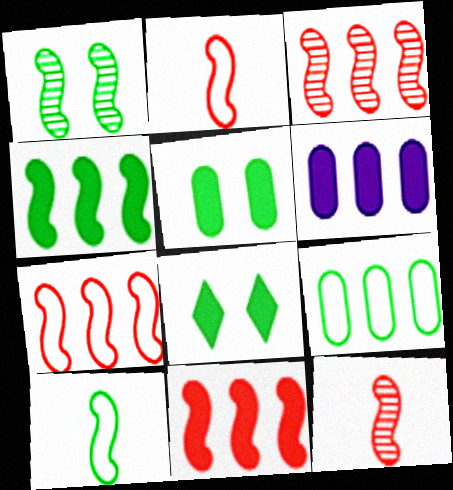[[1, 4, 10], 
[3, 7, 11]]